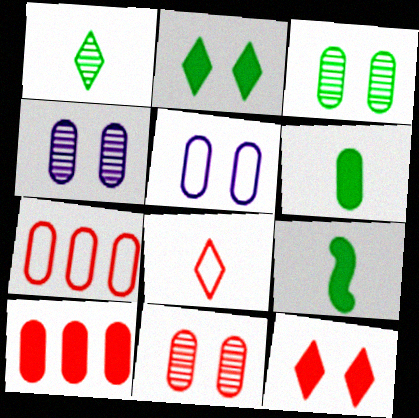[[3, 4, 11], 
[4, 6, 7]]